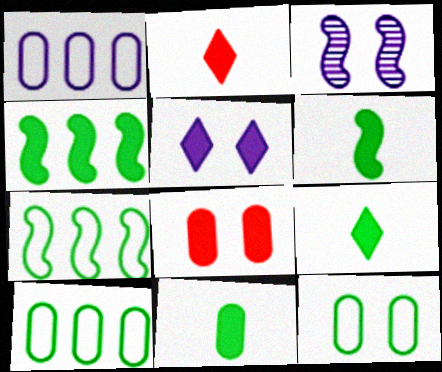[[2, 3, 10], 
[6, 9, 11]]